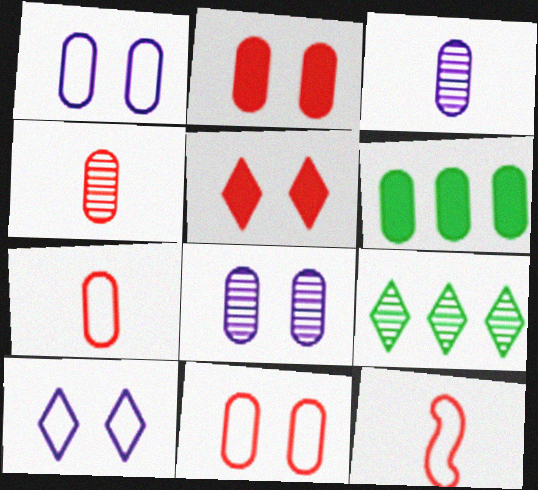[[1, 4, 6], 
[3, 6, 11], 
[6, 7, 8]]